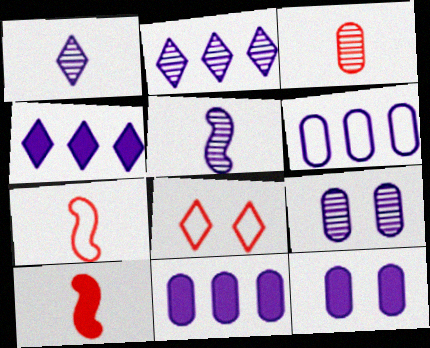[[2, 5, 9]]